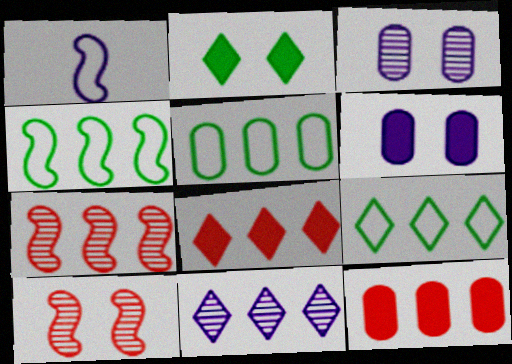[[1, 6, 11], 
[4, 5, 9], 
[4, 11, 12], 
[8, 9, 11]]